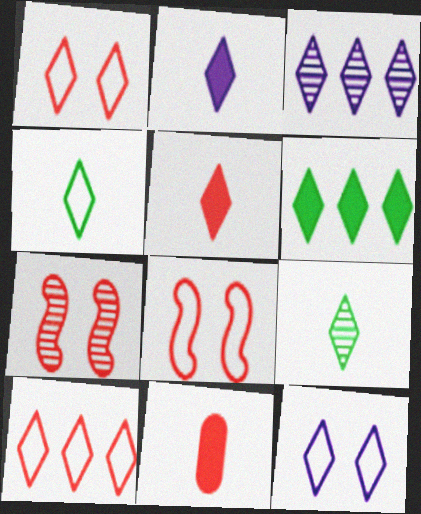[[2, 3, 12], 
[3, 6, 10], 
[4, 10, 12], 
[7, 10, 11]]